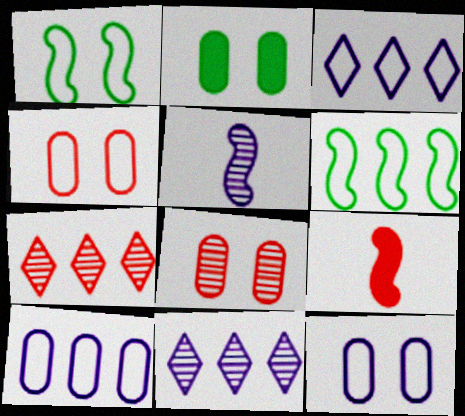[[2, 8, 12], 
[4, 7, 9]]